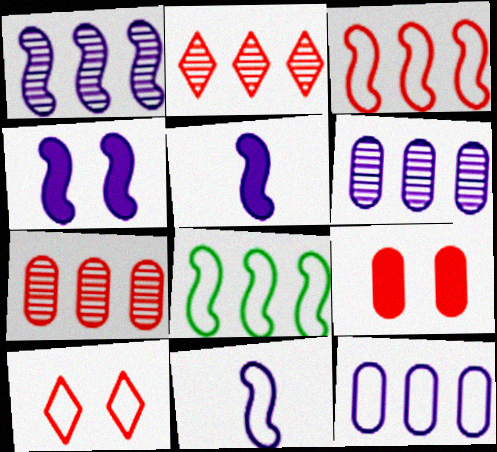[[1, 4, 11]]